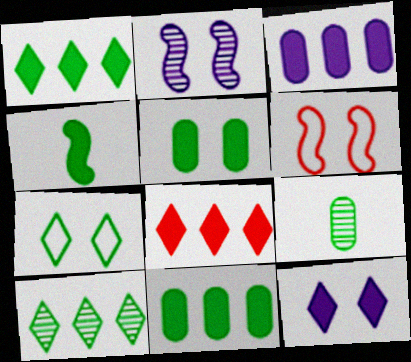[[1, 4, 5]]